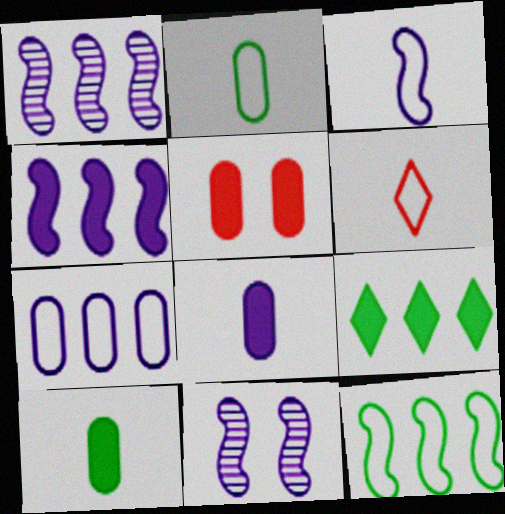[[2, 3, 6], 
[3, 4, 11]]